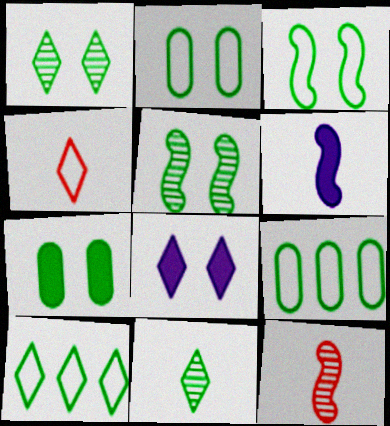[[1, 3, 7], 
[8, 9, 12]]